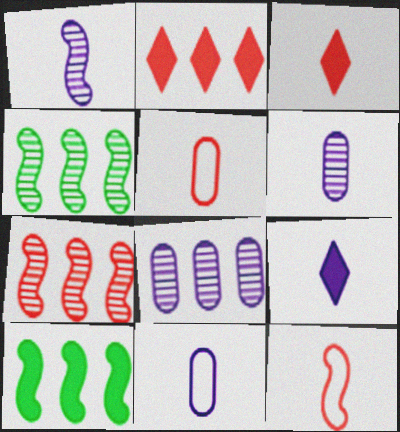[[1, 9, 11]]